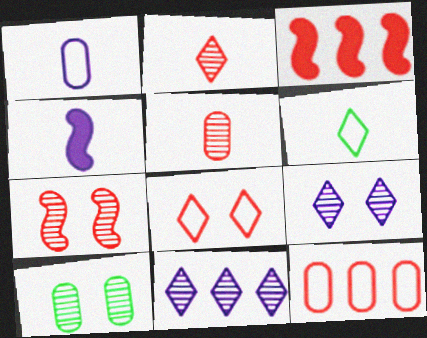[[3, 5, 8], 
[4, 5, 6], 
[7, 9, 10]]